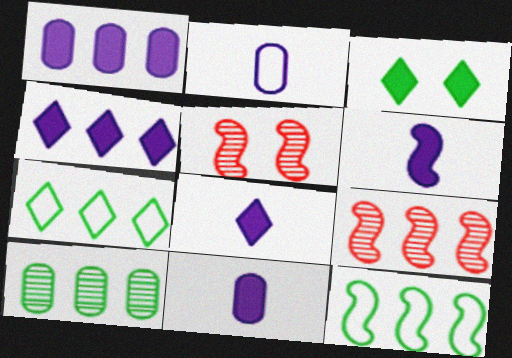[[1, 7, 9], 
[2, 3, 9], 
[5, 6, 12], 
[5, 7, 11], 
[6, 8, 11]]